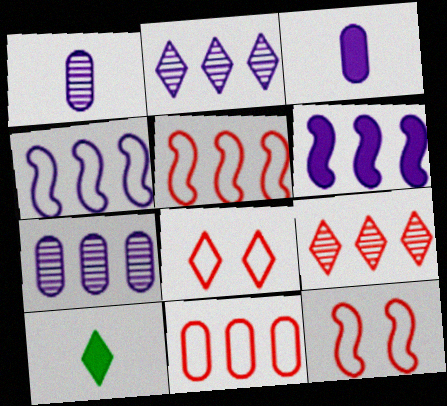[[2, 8, 10], 
[7, 10, 12]]